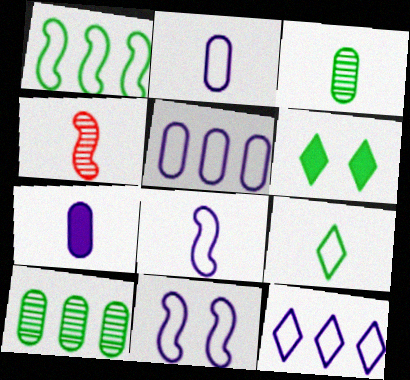[[1, 3, 6], 
[2, 11, 12], 
[4, 5, 6], 
[4, 7, 9]]